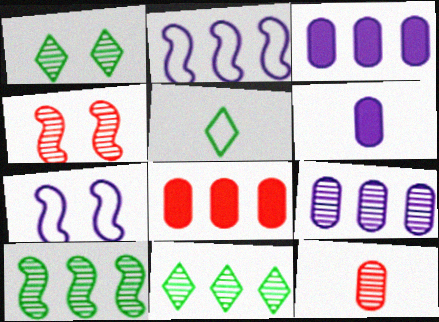[[2, 8, 11], 
[3, 4, 5]]